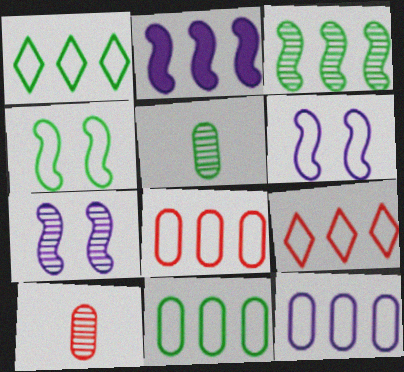[[8, 11, 12]]